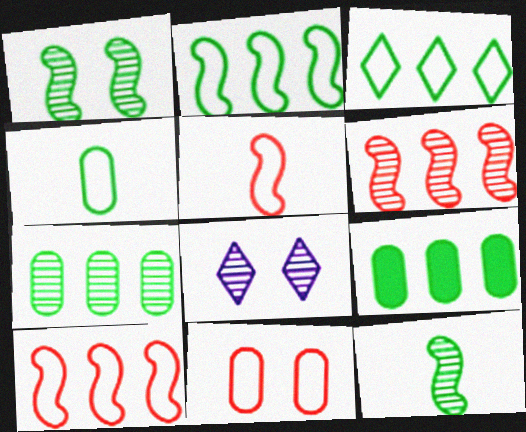[[5, 8, 9]]